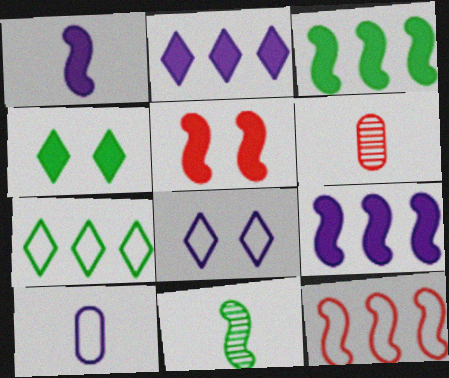[[1, 3, 5], 
[3, 6, 8]]